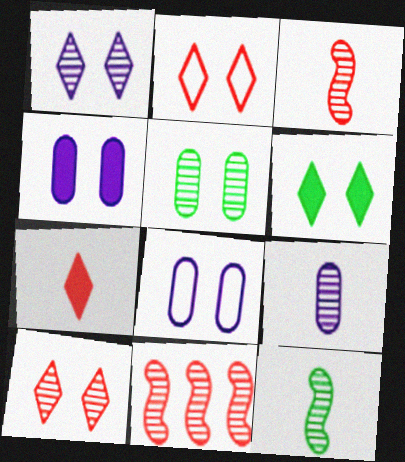[[1, 2, 6]]